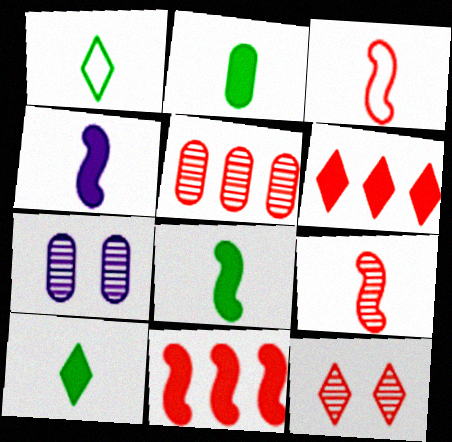[[1, 7, 11], 
[2, 8, 10], 
[5, 9, 12]]